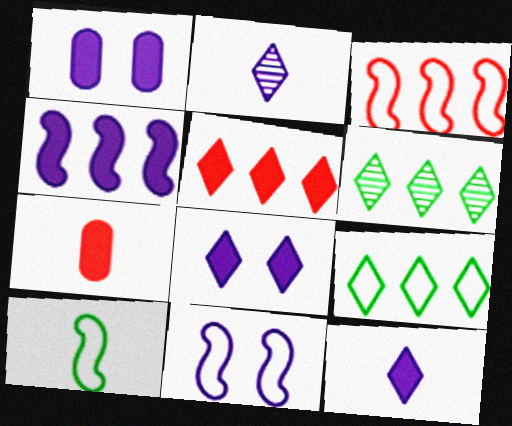[[1, 4, 12], 
[2, 7, 10], 
[3, 10, 11], 
[6, 7, 11]]